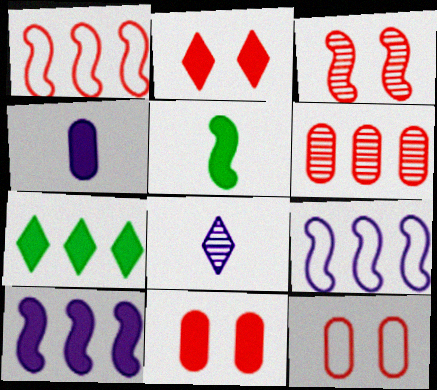[[2, 3, 12], 
[3, 5, 9], 
[6, 7, 9]]